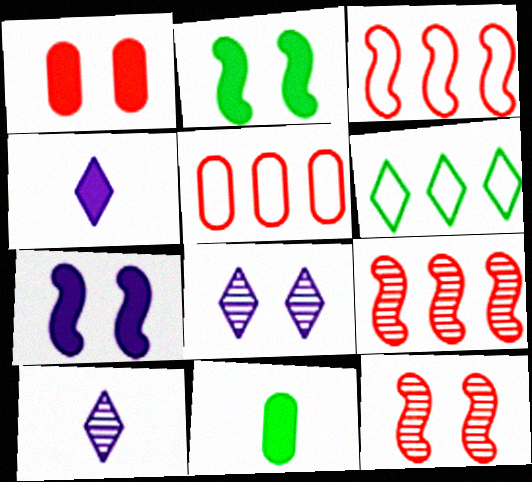[[2, 5, 10], 
[3, 8, 11]]